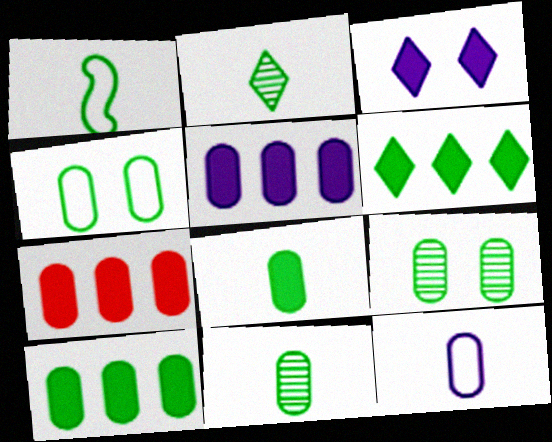[[1, 2, 8], 
[1, 6, 9], 
[4, 10, 11], 
[5, 7, 10], 
[7, 9, 12]]